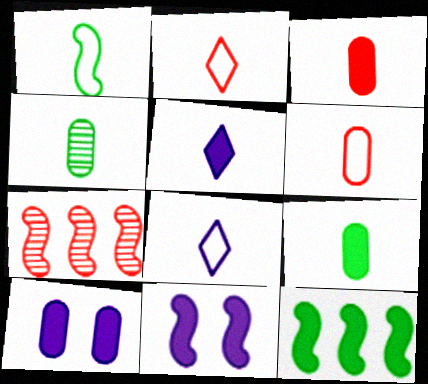[[1, 6, 8], 
[1, 7, 11]]